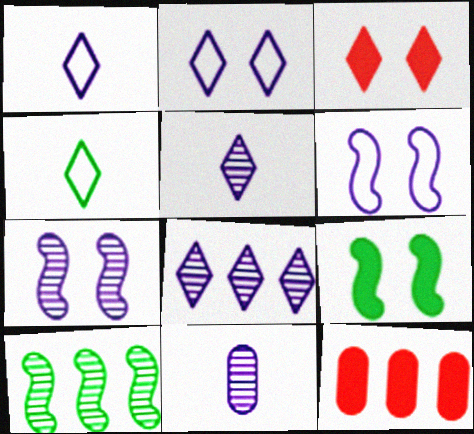[[3, 4, 8], 
[4, 7, 12], 
[7, 8, 11]]